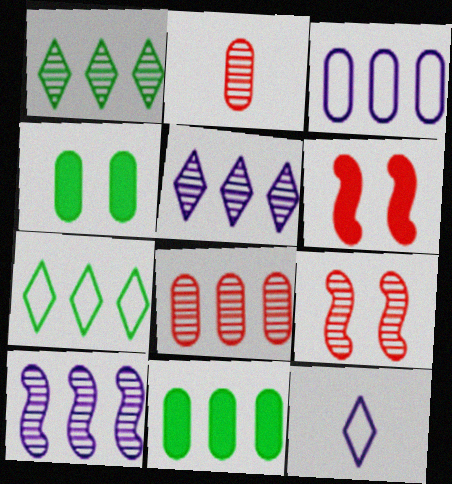[[1, 8, 10], 
[2, 3, 4], 
[3, 8, 11], 
[9, 11, 12]]